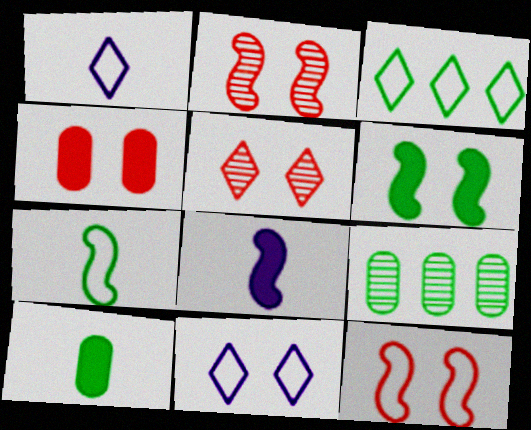[[4, 5, 12]]